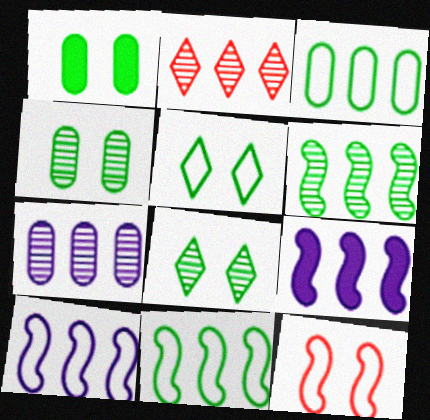[[2, 3, 9], 
[2, 6, 7]]